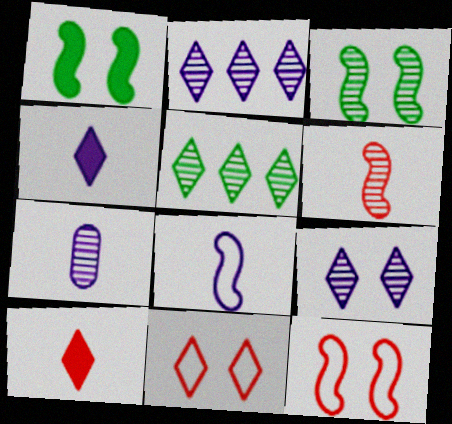[[4, 5, 11], 
[4, 7, 8]]